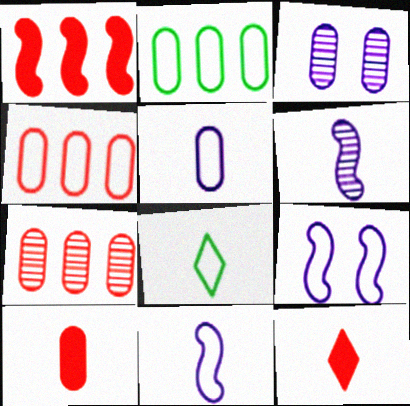[[1, 3, 8], 
[2, 3, 10], 
[4, 8, 9], 
[6, 8, 10]]